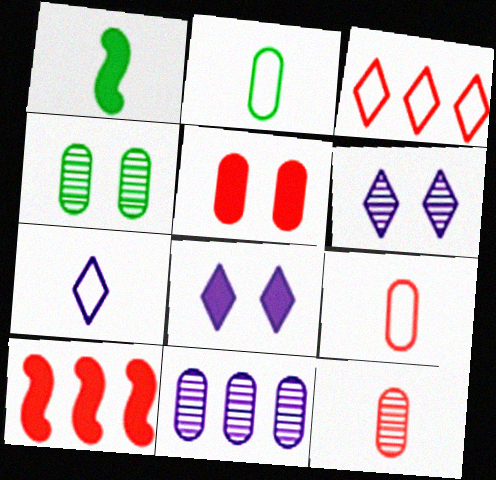[[1, 7, 12], 
[2, 5, 11], 
[2, 6, 10], 
[4, 7, 10], 
[4, 11, 12]]